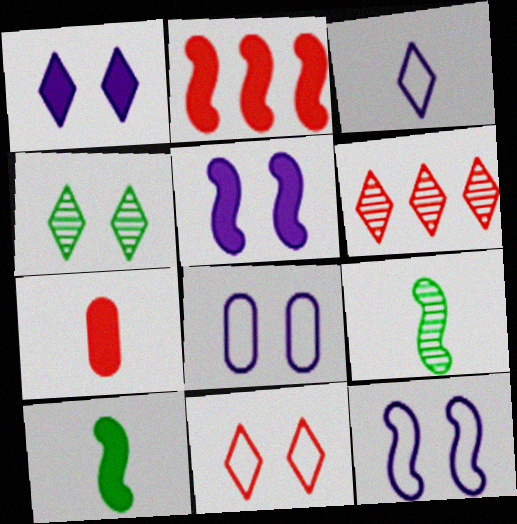[[1, 4, 11], 
[2, 5, 10], 
[2, 9, 12], 
[3, 7, 9], 
[6, 8, 10]]